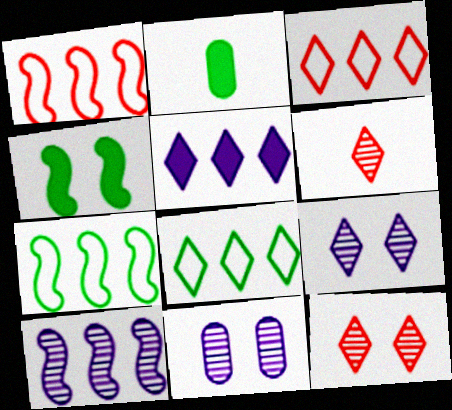[[1, 2, 9]]